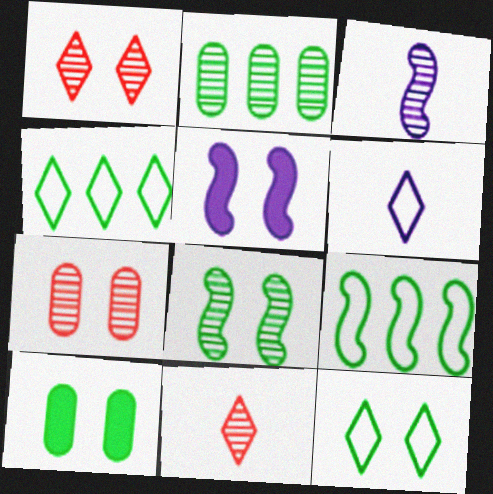[[1, 2, 3], 
[5, 7, 12], 
[8, 10, 12]]